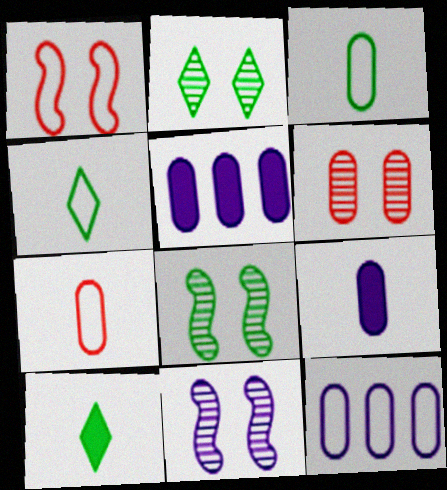[[1, 4, 12], 
[2, 6, 11], 
[3, 5, 6]]